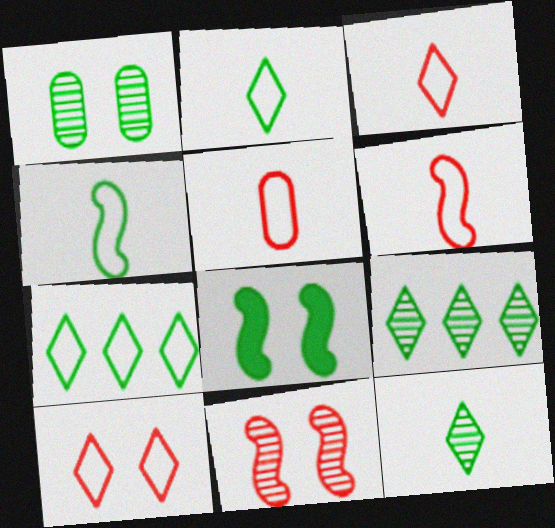[[3, 5, 6]]